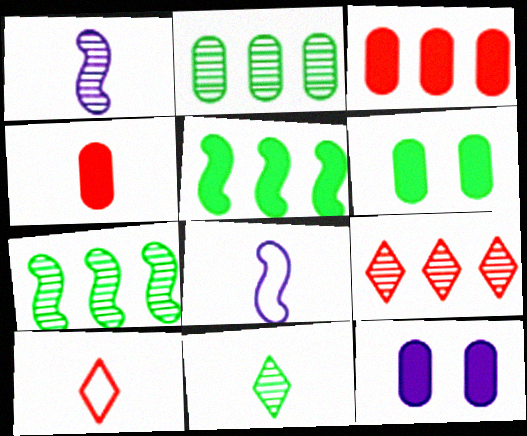[[4, 8, 11], 
[6, 8, 9], 
[7, 10, 12]]